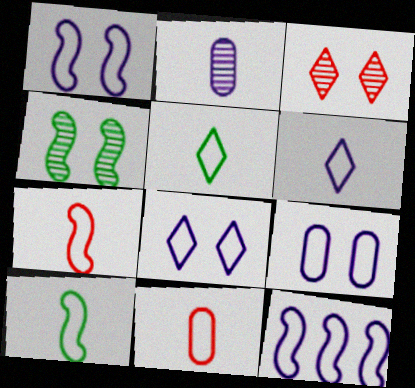[[1, 8, 9], 
[6, 9, 12], 
[6, 10, 11]]